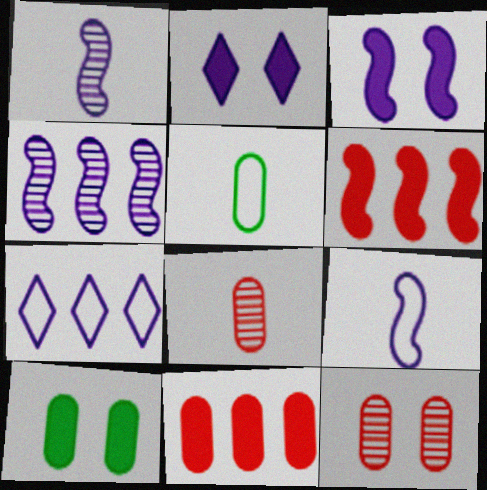[[3, 4, 9]]